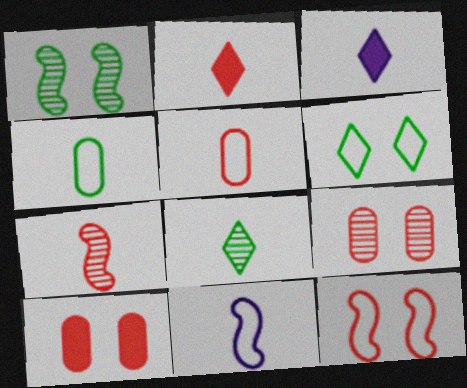[[2, 5, 7], 
[3, 4, 7]]